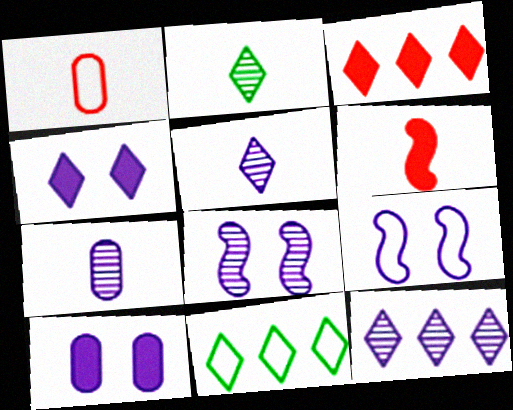[[1, 9, 11], 
[3, 11, 12], 
[7, 8, 12]]